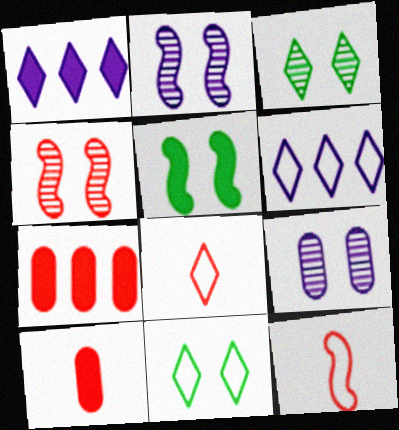[[1, 3, 8], 
[1, 5, 10], 
[3, 4, 9], 
[4, 7, 8], 
[6, 8, 11]]